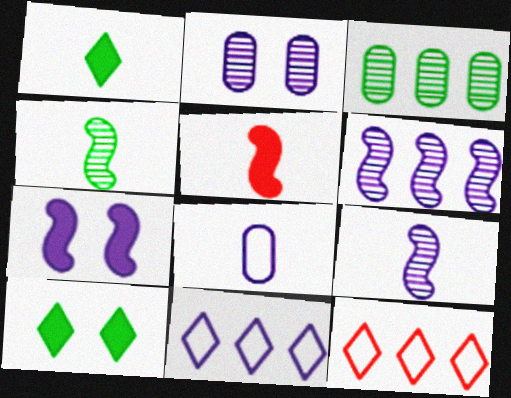[]